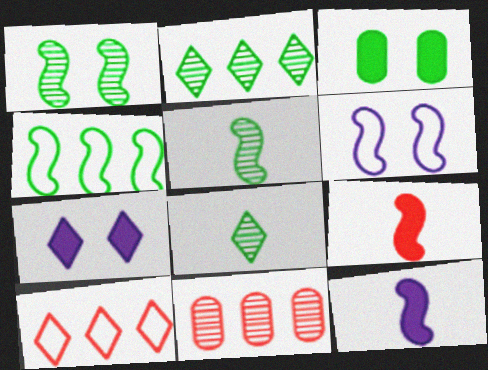[[3, 4, 8], 
[7, 8, 10]]